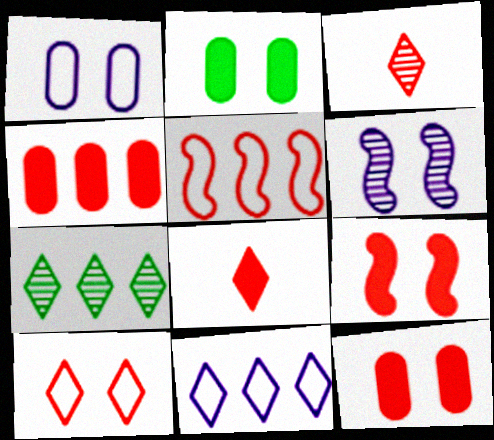[[2, 6, 10], 
[3, 5, 12], 
[4, 8, 9]]